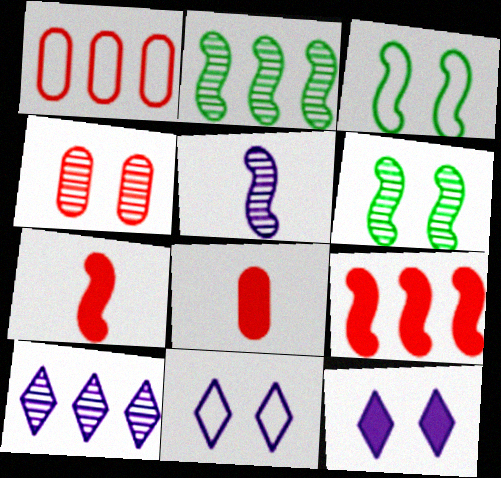[[1, 4, 8], 
[2, 8, 11], 
[3, 4, 12], 
[3, 5, 9], 
[3, 8, 10]]